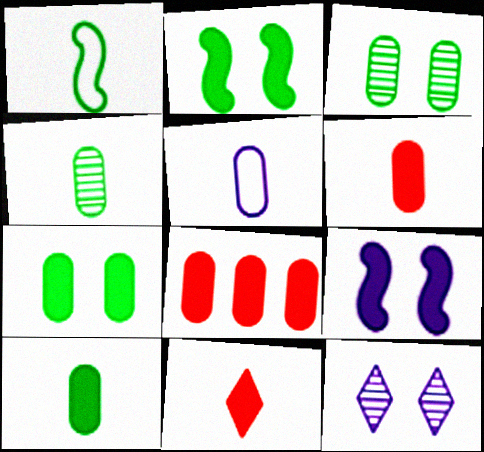[[1, 8, 12], 
[3, 5, 8], 
[4, 5, 6]]